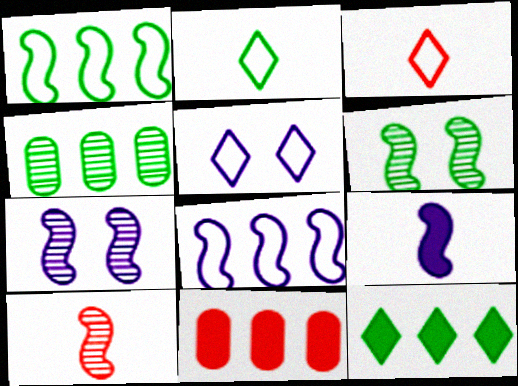[[1, 4, 12], 
[2, 7, 11], 
[7, 8, 9]]